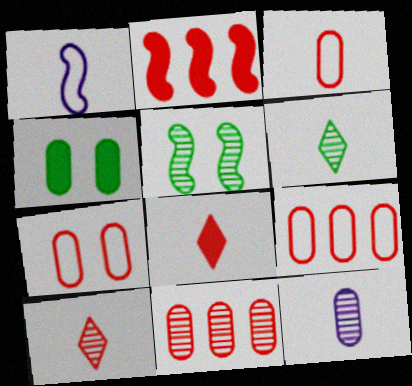[[1, 2, 5], 
[2, 7, 10], 
[3, 7, 9], 
[4, 9, 12]]